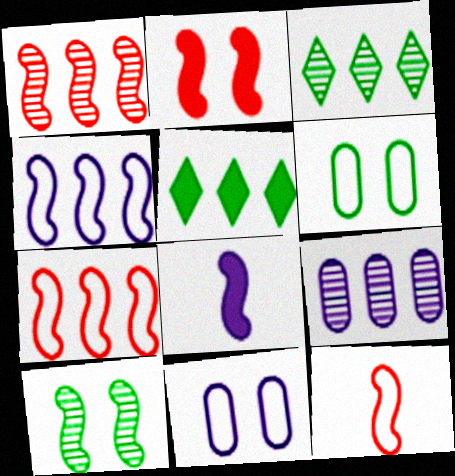[[1, 2, 12], 
[1, 3, 9], 
[5, 7, 9], 
[7, 8, 10]]